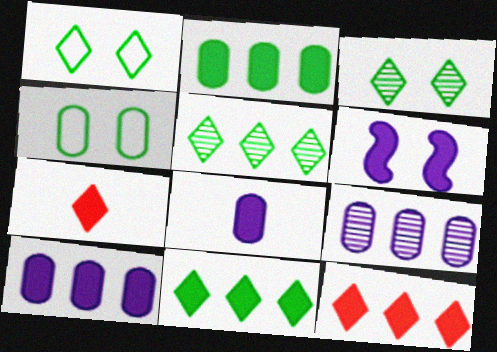[[2, 6, 7]]